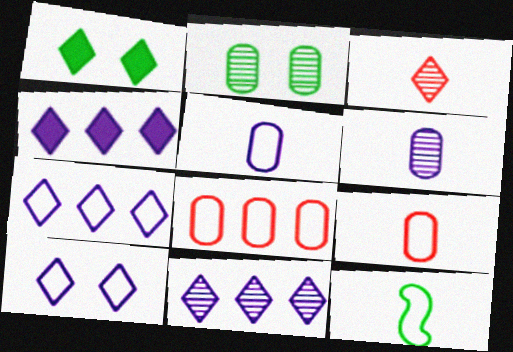[[1, 3, 7], 
[4, 7, 11], 
[8, 10, 12]]